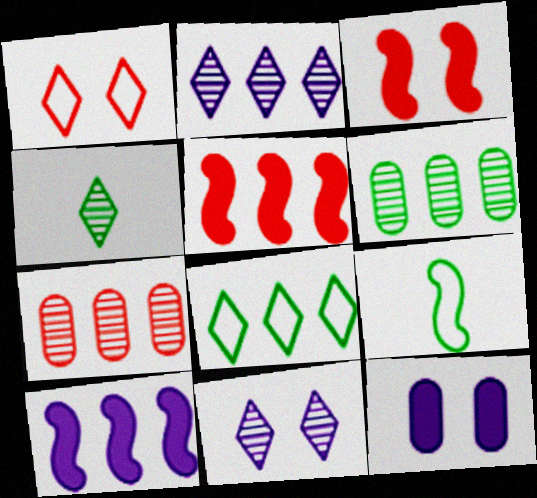[[7, 8, 10]]